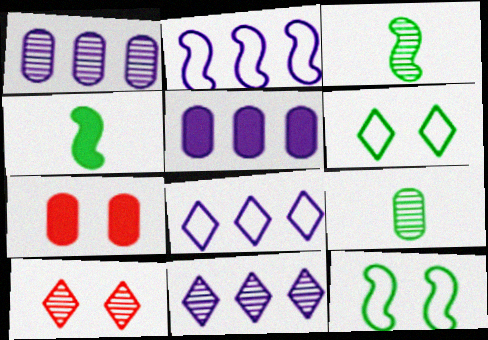[[1, 3, 10], 
[2, 5, 11], 
[3, 7, 8]]